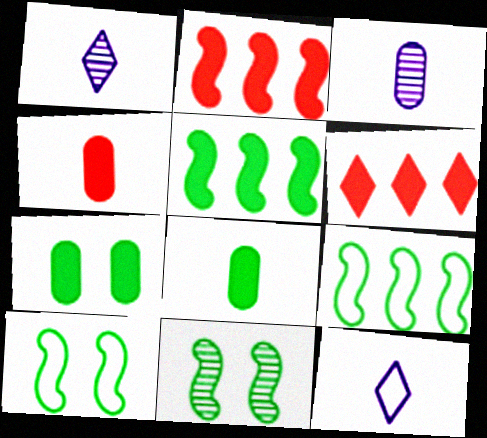[[3, 6, 10]]